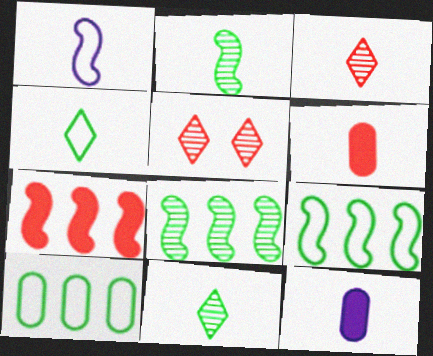[[1, 6, 11], 
[5, 9, 12]]